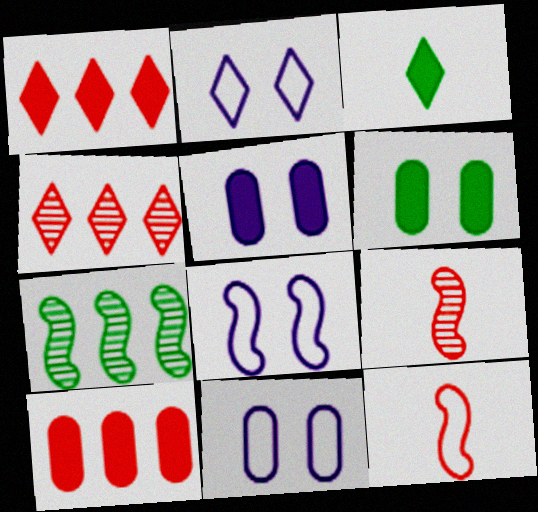[[2, 3, 4], 
[2, 8, 11]]